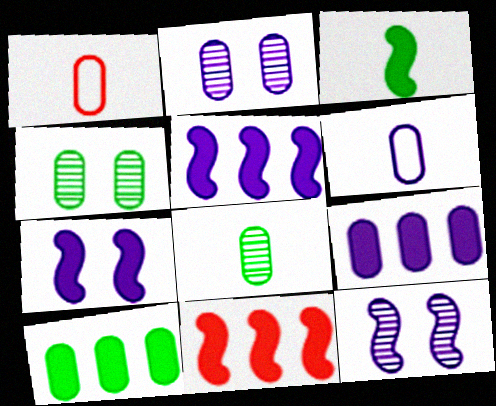[[1, 2, 10], 
[1, 4, 9], 
[2, 6, 9], 
[3, 7, 11]]